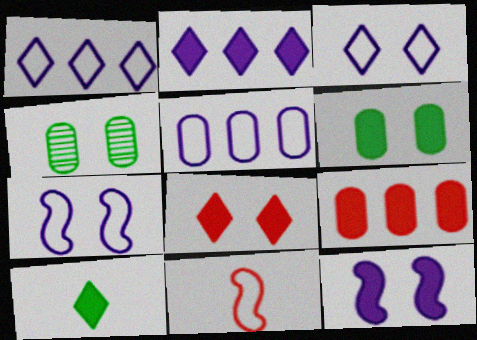[[2, 4, 11], 
[2, 8, 10], 
[4, 7, 8], 
[6, 8, 12], 
[9, 10, 12]]